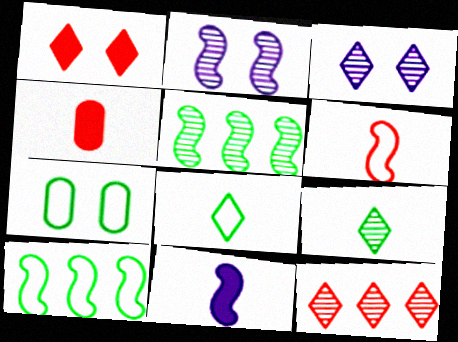[[1, 2, 7], 
[3, 4, 10], 
[3, 9, 12], 
[7, 8, 10], 
[7, 11, 12]]